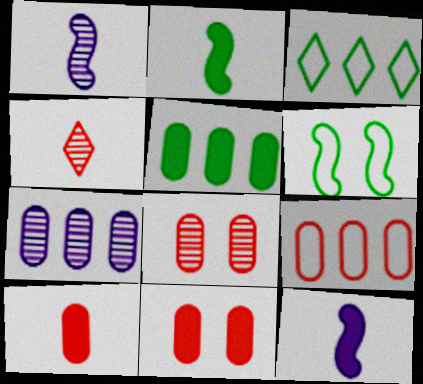[[1, 3, 11], 
[3, 8, 12], 
[5, 7, 9], 
[8, 9, 10]]